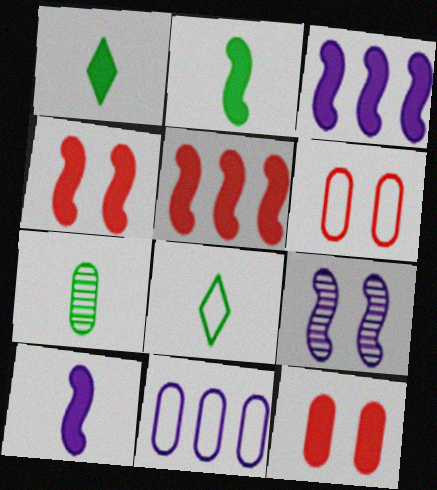[[1, 3, 12], 
[2, 3, 4], 
[2, 7, 8], 
[7, 11, 12]]